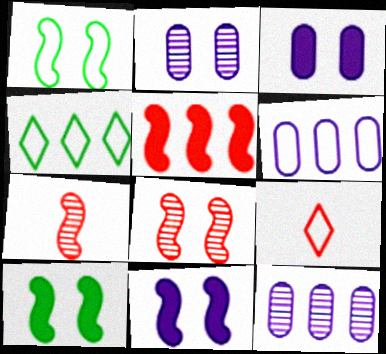[[1, 6, 9], 
[1, 8, 11], 
[3, 4, 7], 
[4, 5, 12], 
[9, 10, 12]]